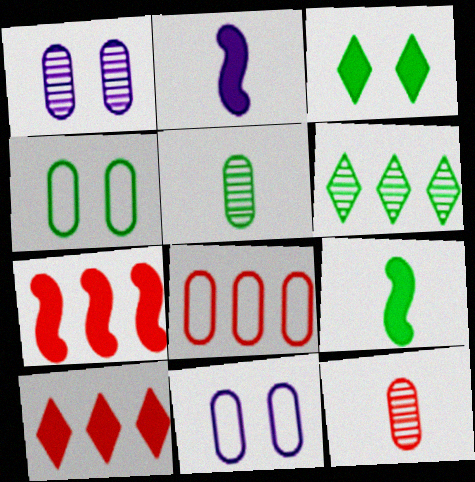[[4, 6, 9]]